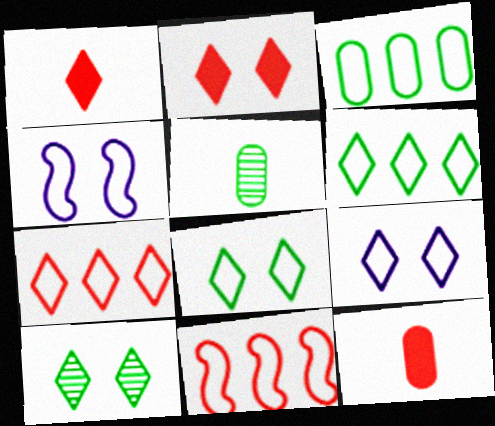[[2, 9, 10]]